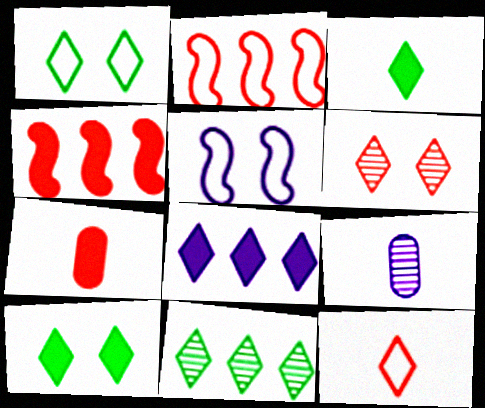[[1, 3, 11], 
[1, 4, 9], 
[2, 6, 7], 
[2, 9, 10], 
[5, 7, 11], 
[5, 8, 9]]